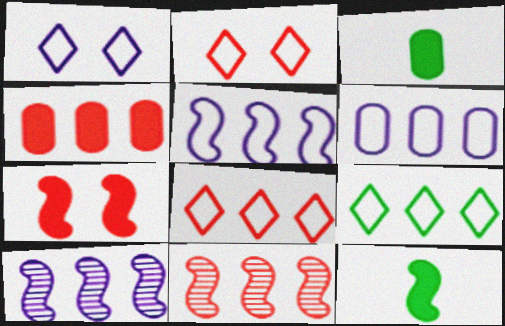[[1, 3, 11], 
[2, 3, 10], 
[4, 8, 11], 
[4, 9, 10]]